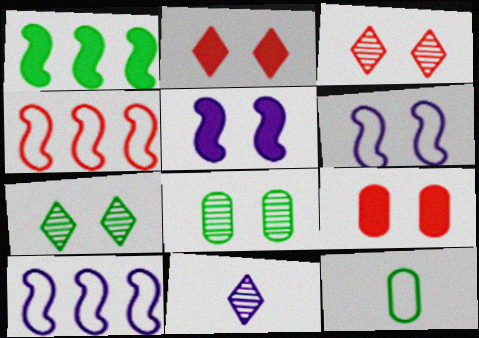[[1, 7, 12], 
[2, 6, 8], 
[6, 7, 9]]